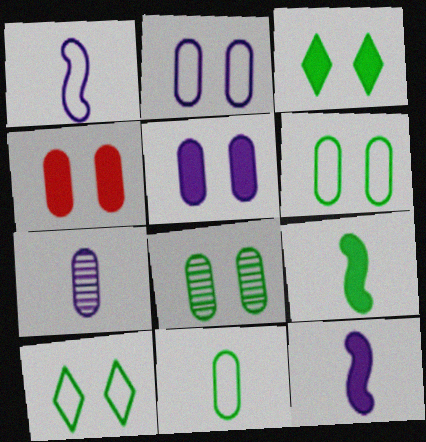[[2, 4, 8]]